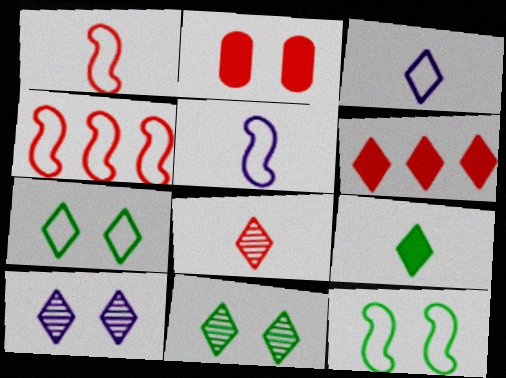[[2, 4, 8], 
[2, 10, 12], 
[3, 6, 11], 
[3, 8, 9], 
[4, 5, 12]]